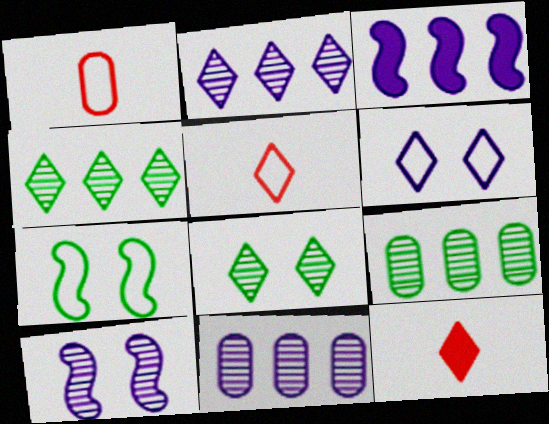[[1, 3, 8], 
[4, 6, 12], 
[7, 11, 12]]